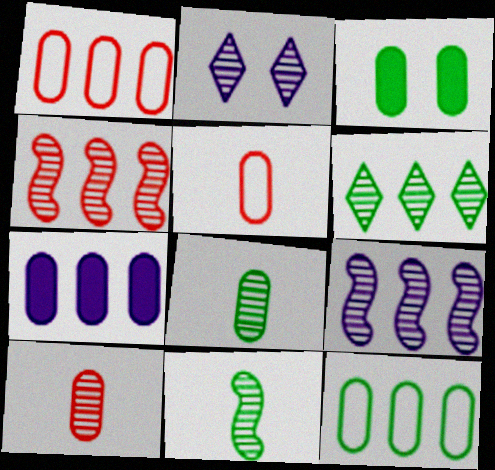[[2, 4, 8], 
[3, 8, 12]]